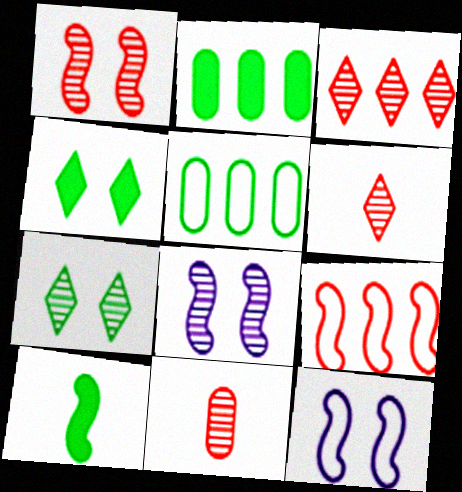[[1, 3, 11], 
[2, 4, 10], 
[2, 6, 12], 
[5, 7, 10], 
[8, 9, 10]]